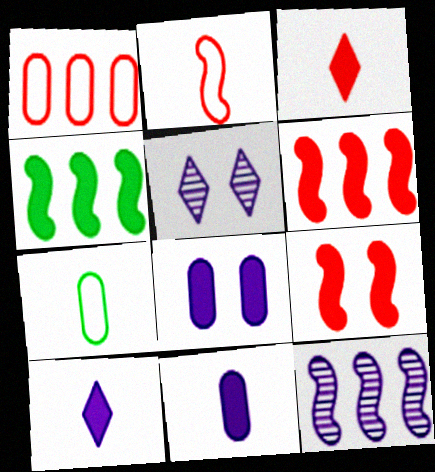[[3, 4, 8], 
[5, 6, 7]]